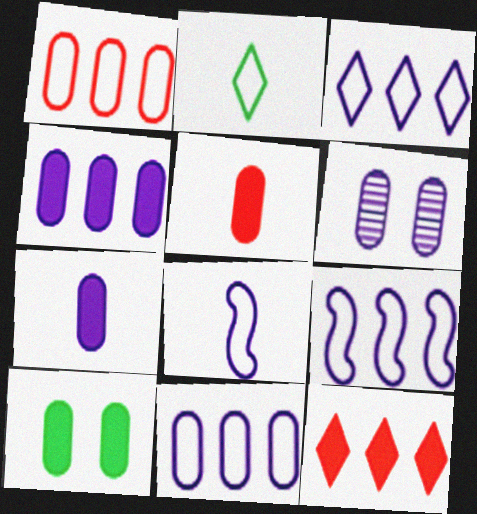[[3, 9, 11], 
[4, 5, 10], 
[6, 7, 11]]